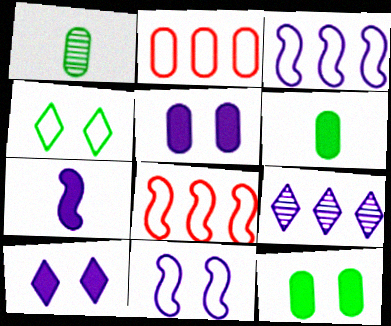[[1, 2, 5], 
[1, 8, 10]]